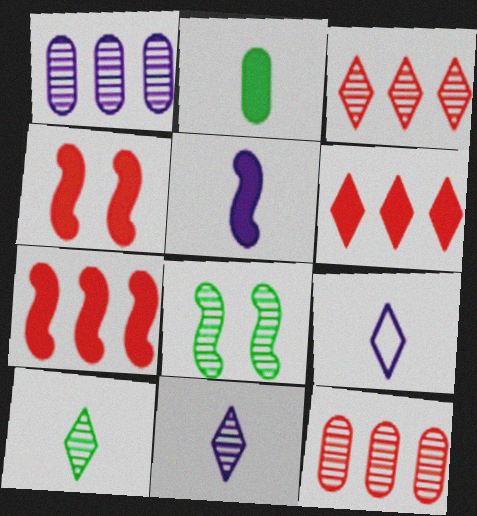[[8, 11, 12]]